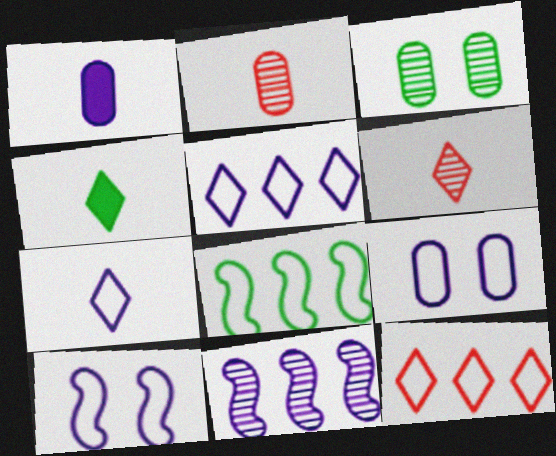[[3, 4, 8], 
[3, 6, 11], 
[4, 6, 7]]